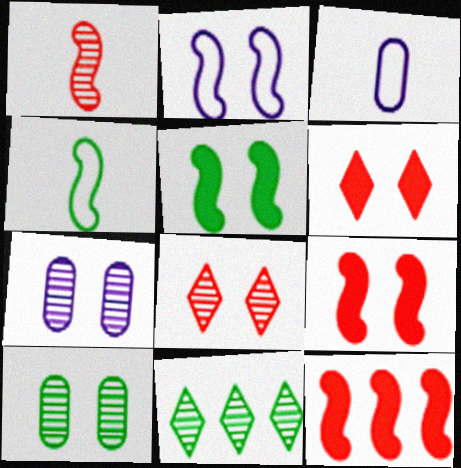[[1, 7, 11], 
[2, 6, 10], 
[3, 9, 11]]